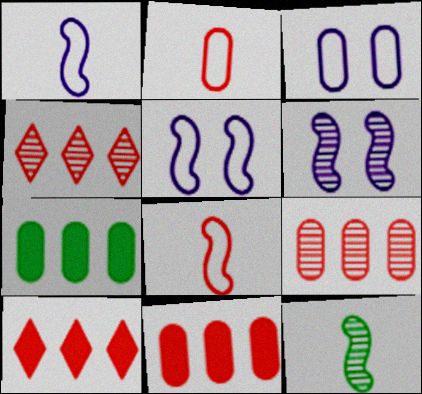[[3, 10, 12]]